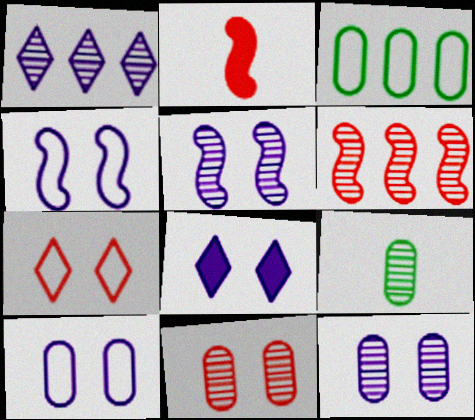[[4, 8, 12], 
[5, 8, 10]]